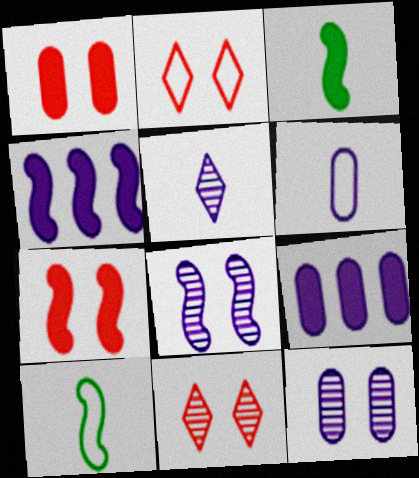[[3, 4, 7], 
[6, 9, 12], 
[9, 10, 11]]